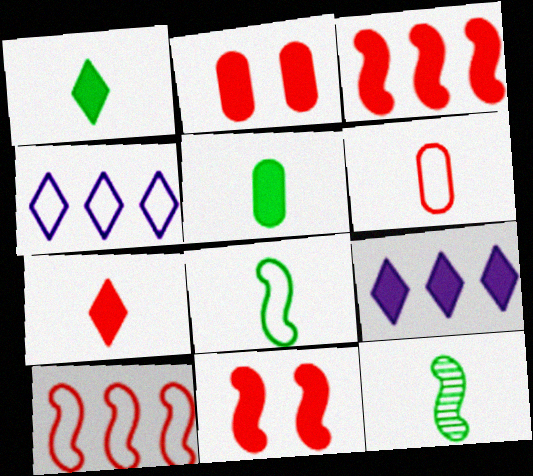[[2, 3, 7], 
[2, 4, 12], 
[5, 9, 11]]